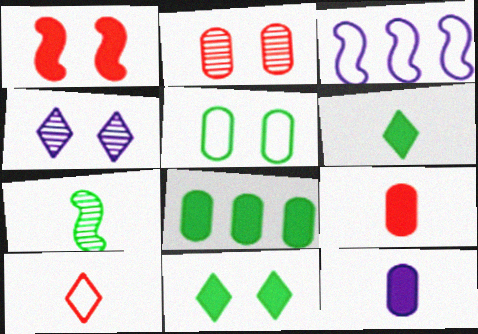[[1, 3, 7], 
[1, 4, 5], 
[2, 3, 6], 
[3, 4, 12], 
[3, 5, 10], 
[7, 10, 12]]